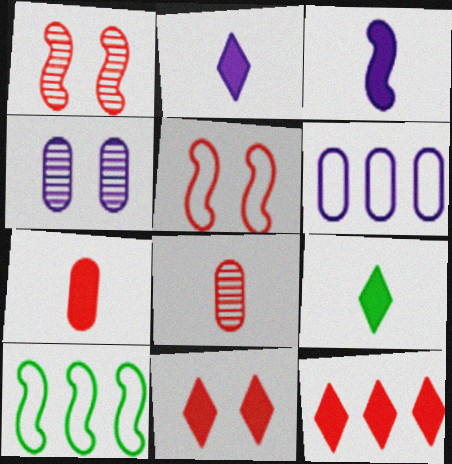[[1, 3, 10], 
[1, 6, 9], 
[3, 7, 9], 
[5, 8, 12]]